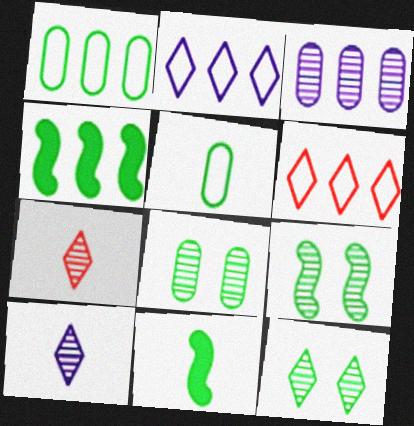[[1, 11, 12], 
[3, 4, 6], 
[3, 7, 9], 
[4, 5, 12], 
[8, 9, 12]]